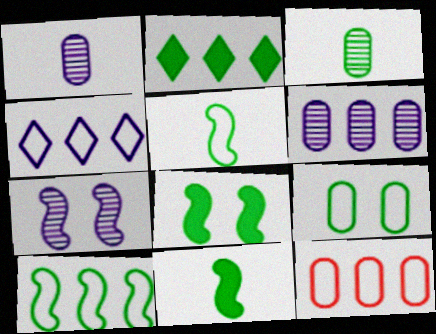[[4, 10, 12]]